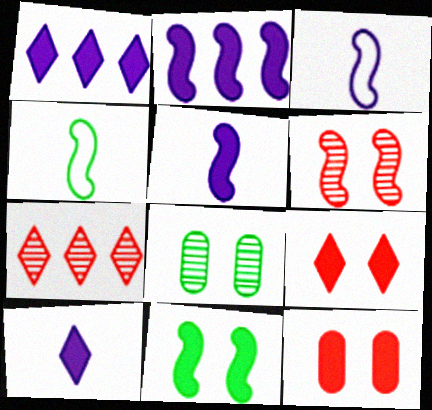[[2, 4, 6]]